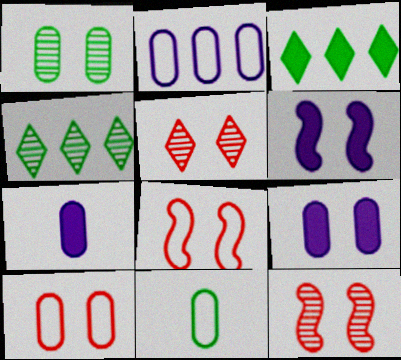[[1, 9, 10], 
[2, 10, 11], 
[4, 7, 8]]